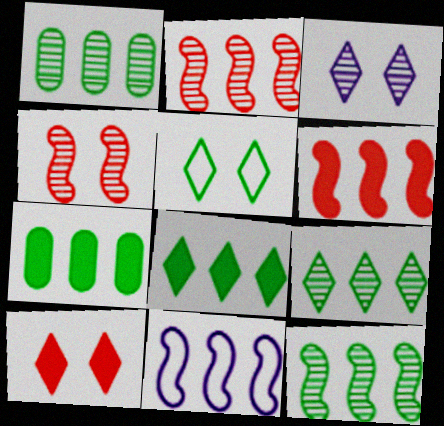[[1, 9, 12], 
[3, 5, 10], 
[6, 11, 12]]